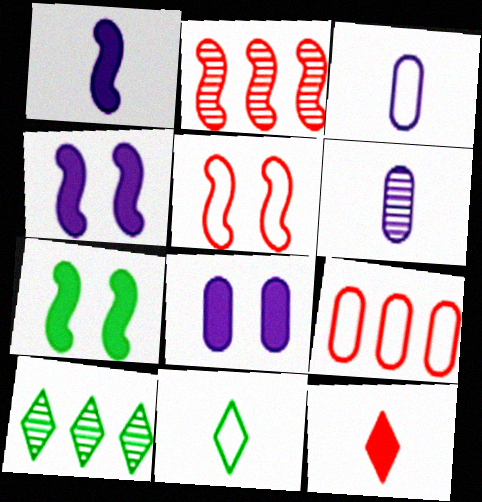[[2, 8, 11]]